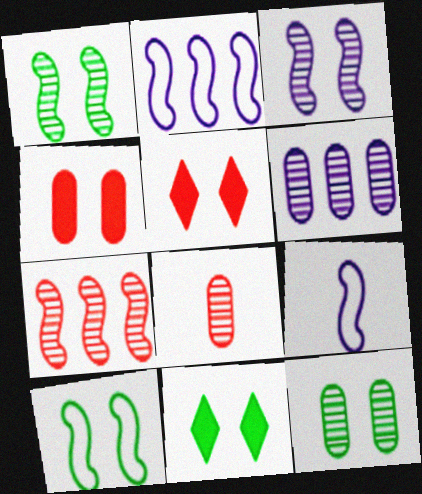[[2, 8, 11], 
[6, 8, 12], 
[10, 11, 12]]